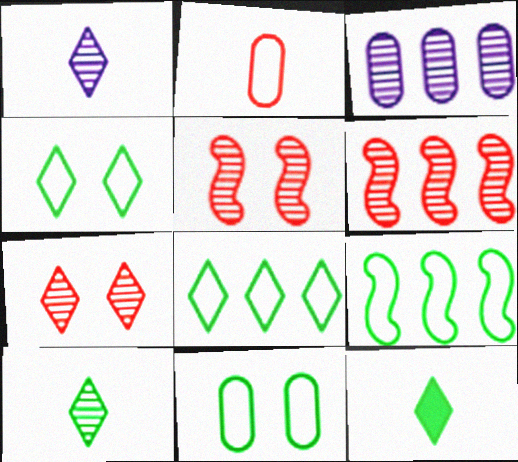[[3, 5, 10]]